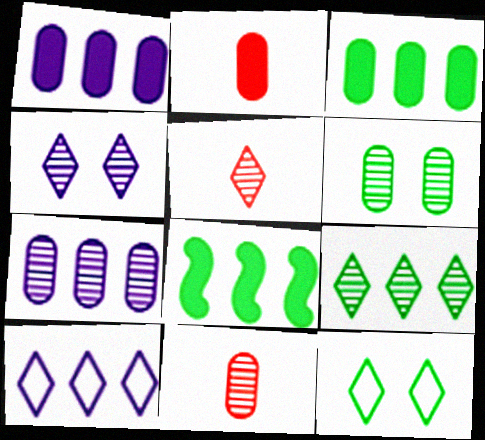[[4, 5, 9], 
[6, 7, 11]]